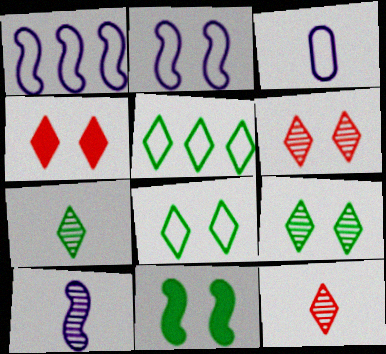[]